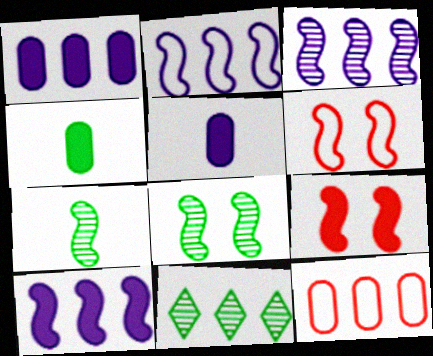[[2, 3, 10], 
[2, 7, 9], 
[5, 6, 11], 
[6, 7, 10], 
[10, 11, 12]]